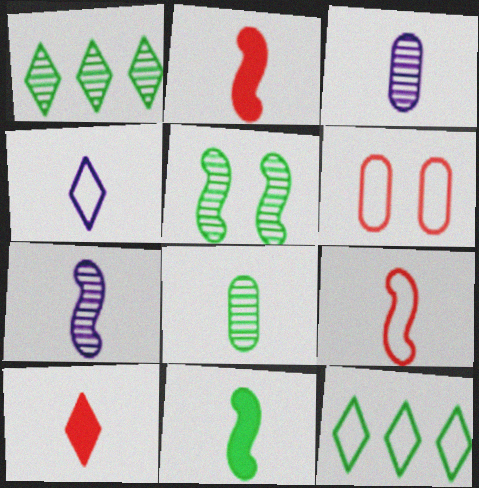[[1, 5, 8], 
[2, 4, 8], 
[7, 9, 11]]